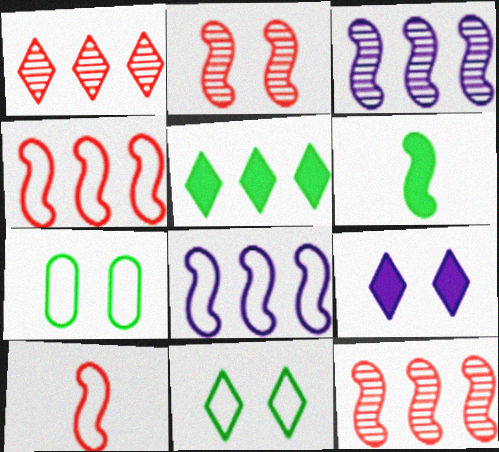[[2, 6, 8], 
[2, 7, 9]]